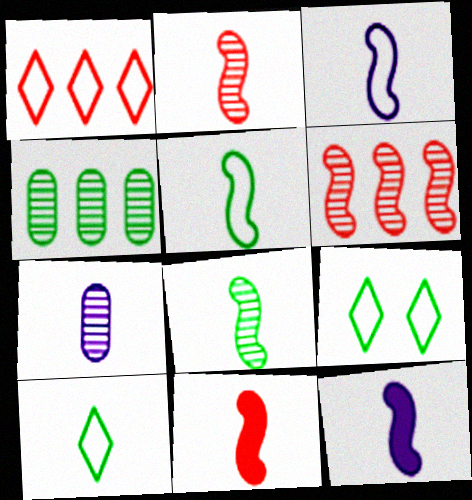[[2, 5, 12], 
[3, 8, 11], 
[7, 10, 11]]